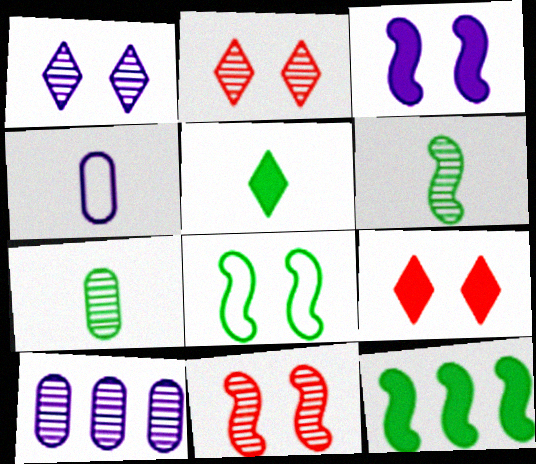[[2, 4, 12], 
[2, 6, 10], 
[3, 8, 11], 
[6, 8, 12]]